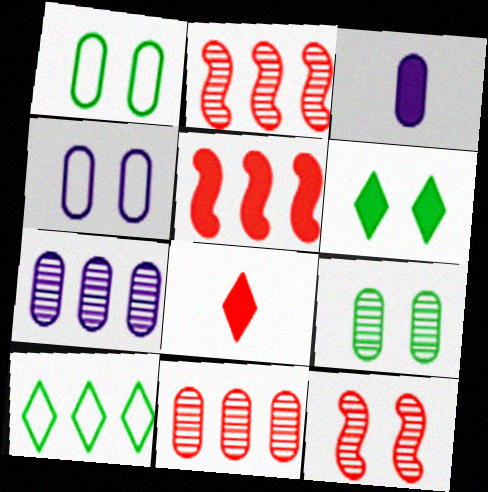[[1, 3, 11], 
[3, 4, 7], 
[3, 5, 6], 
[3, 10, 12], 
[4, 6, 12], 
[5, 7, 10]]